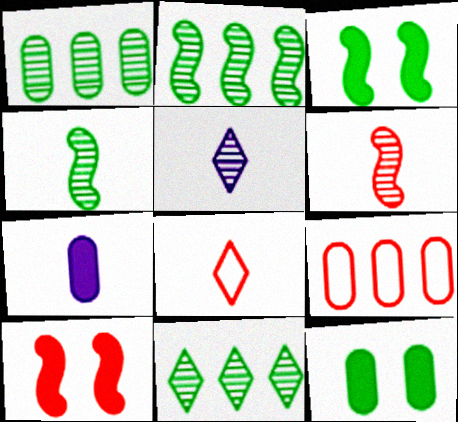[[1, 2, 11], 
[3, 5, 9], 
[4, 7, 8]]